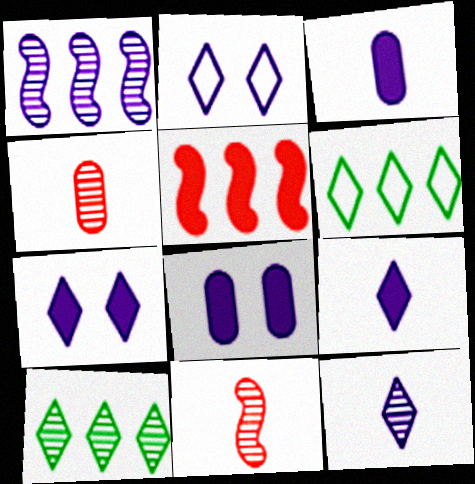[[1, 2, 3], 
[6, 8, 11]]